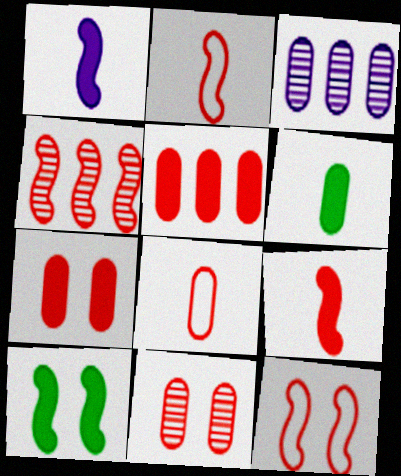[[4, 9, 12], 
[5, 8, 11]]